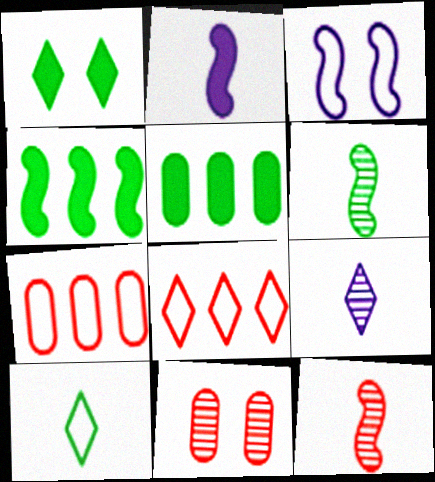[[1, 3, 11], 
[1, 8, 9], 
[3, 4, 12], 
[3, 7, 10]]